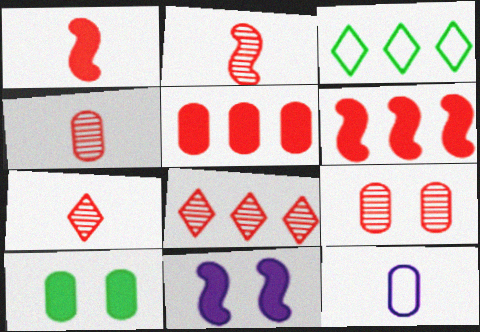[[2, 4, 7], 
[2, 8, 9], 
[3, 4, 11]]